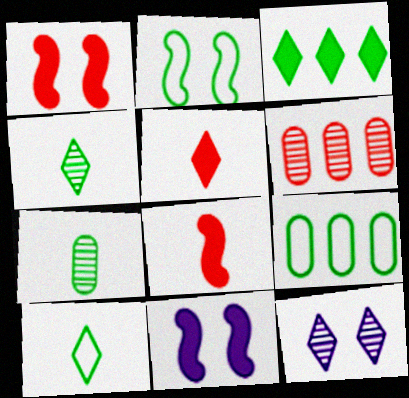[[2, 3, 7], 
[2, 9, 10], 
[6, 10, 11], 
[8, 9, 12]]